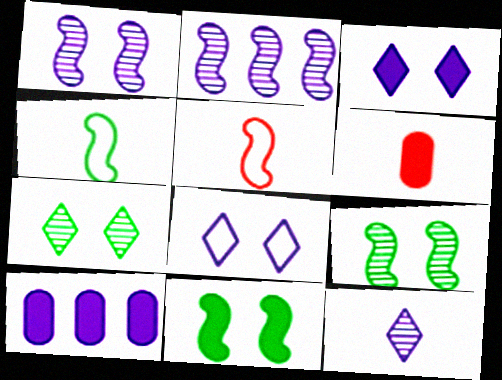[[2, 5, 11], 
[4, 6, 12], 
[5, 7, 10]]